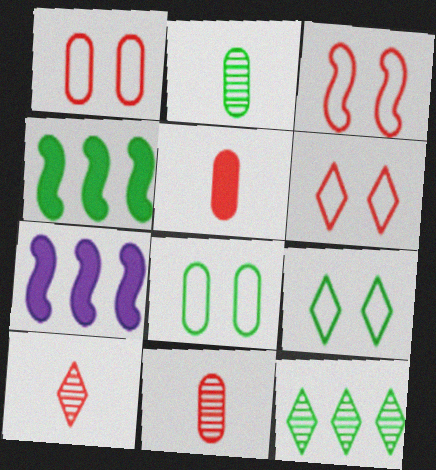[[1, 3, 6], 
[2, 4, 9], 
[2, 6, 7], 
[7, 8, 10], 
[7, 9, 11]]